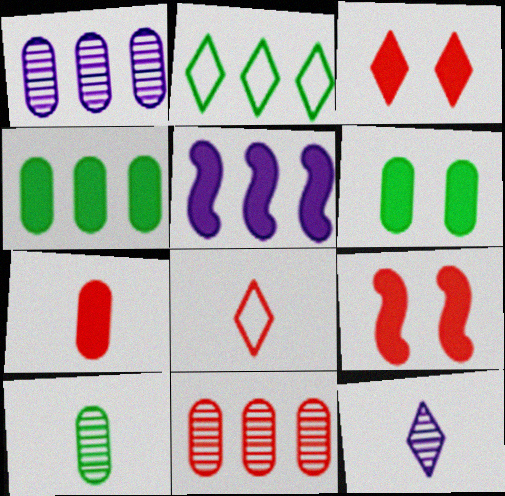[[2, 3, 12], 
[2, 5, 11], 
[8, 9, 11]]